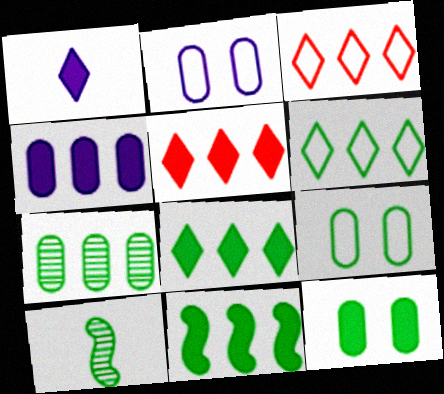[[2, 5, 10], 
[4, 5, 11], 
[6, 7, 11], 
[6, 10, 12], 
[8, 9, 10]]